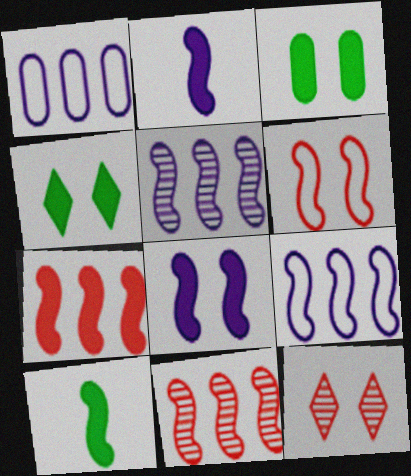[[1, 10, 12], 
[5, 6, 10], 
[7, 8, 10]]